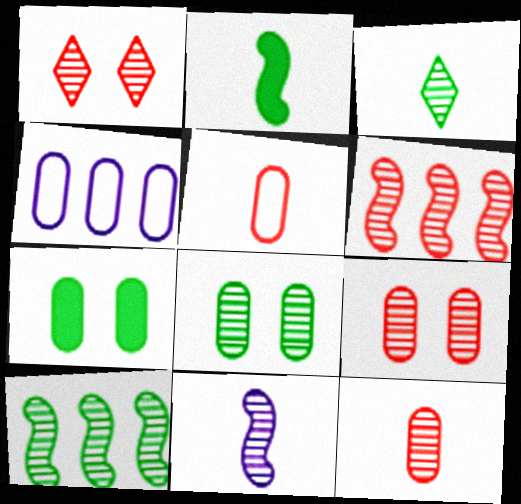[[1, 2, 4], 
[1, 6, 12], 
[3, 8, 10], 
[3, 11, 12], 
[4, 7, 12]]